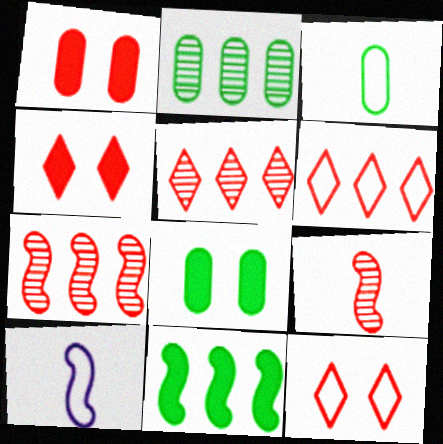[[1, 6, 9], 
[2, 3, 8], 
[2, 4, 10], 
[5, 8, 10]]